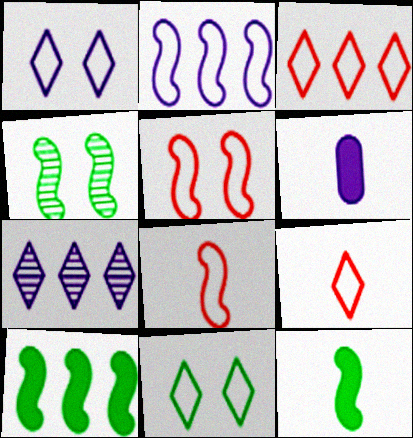[[3, 4, 6]]